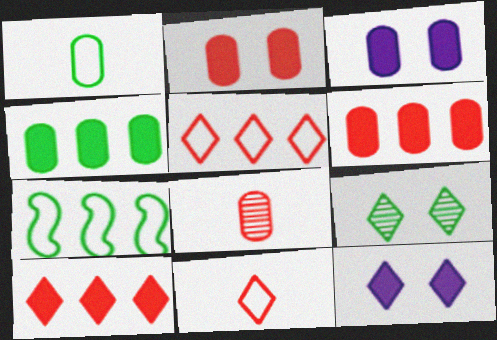[[7, 8, 12]]